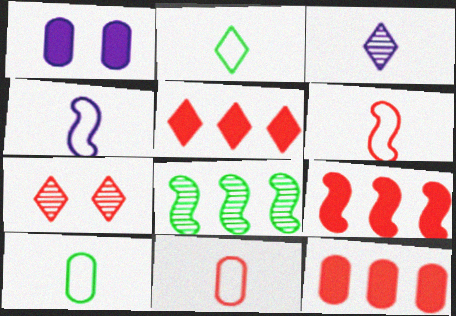[[2, 4, 11], 
[5, 9, 12], 
[6, 7, 12], 
[7, 9, 11]]